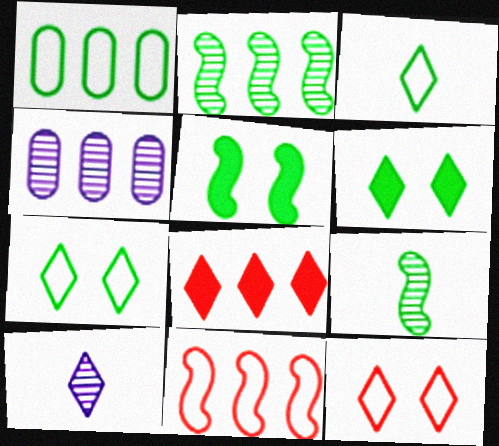[[1, 6, 9], 
[7, 8, 10]]